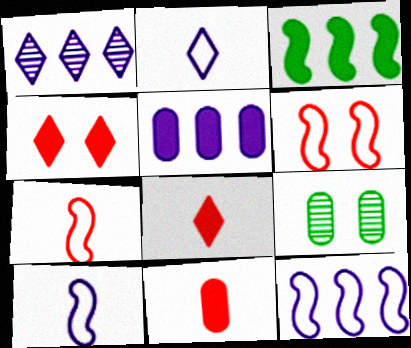[[1, 5, 12], 
[8, 9, 12]]